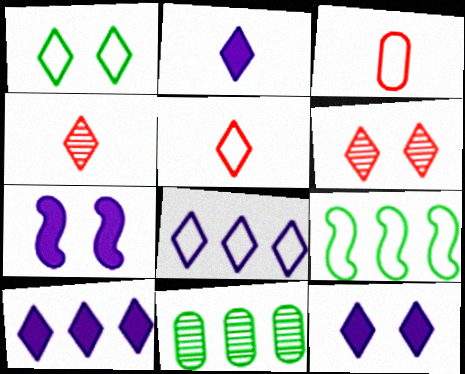[[1, 4, 10], 
[1, 5, 8], 
[1, 6, 12], 
[2, 10, 12], 
[5, 7, 11]]